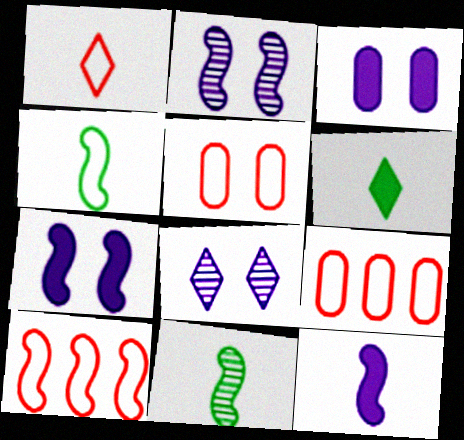[[1, 5, 10], 
[2, 6, 9], 
[7, 10, 11]]